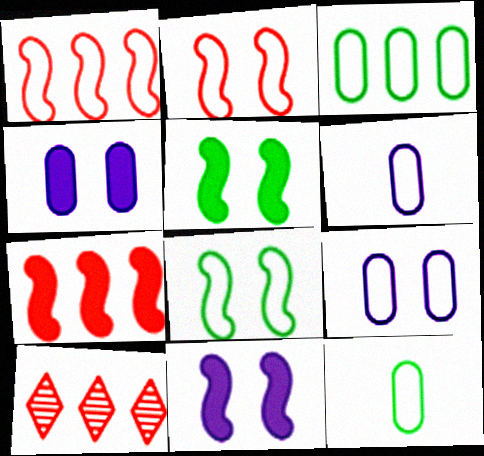[[5, 6, 10], 
[10, 11, 12]]